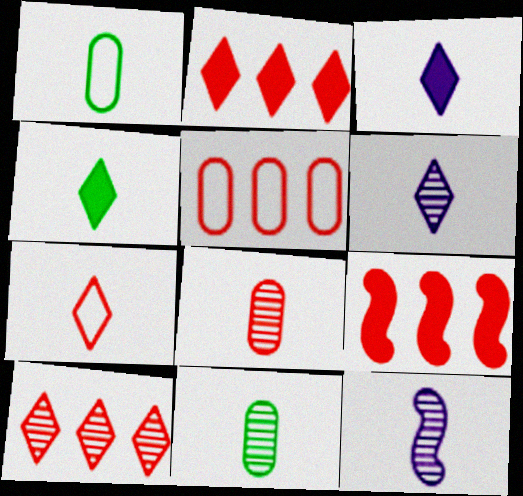[[4, 6, 7], 
[5, 9, 10]]